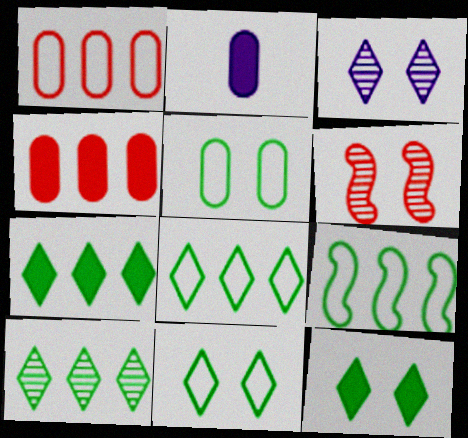[[2, 6, 8], 
[7, 8, 10]]